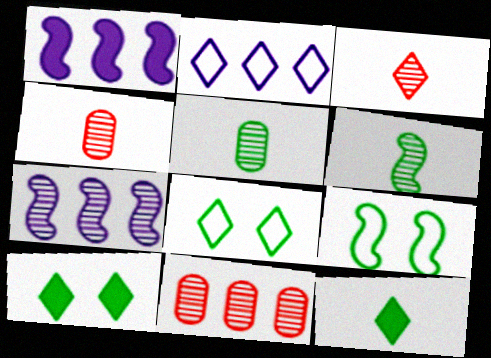[[1, 4, 8], 
[2, 3, 10]]